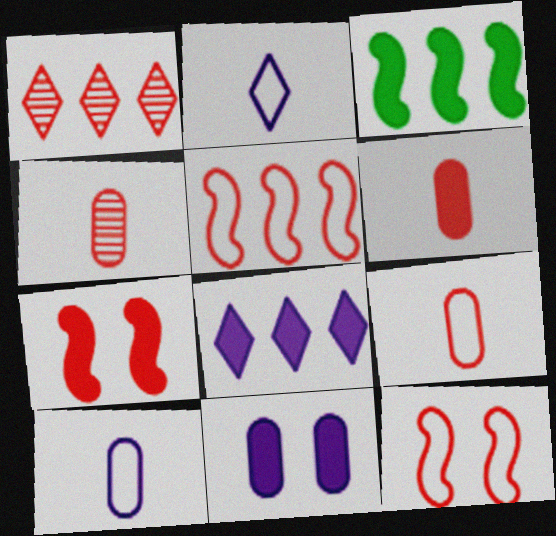[[1, 6, 12], 
[1, 7, 9], 
[4, 6, 9]]